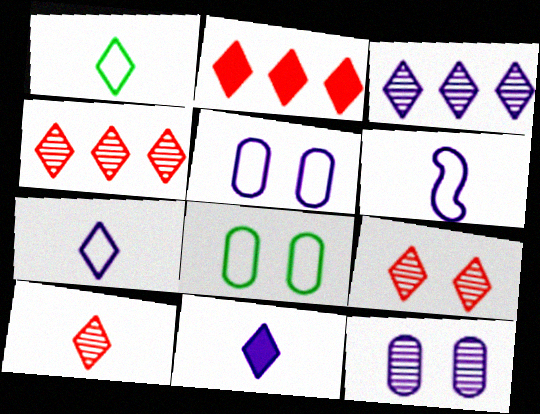[[1, 10, 11], 
[4, 9, 10]]